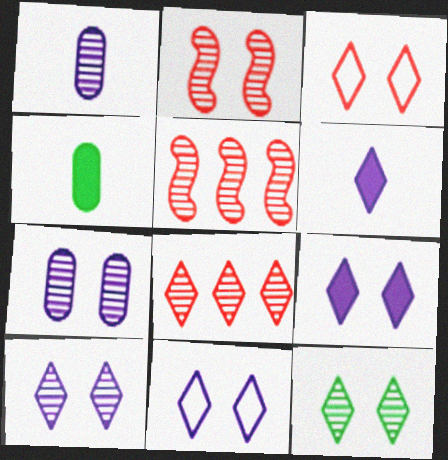[[1, 5, 12], 
[2, 7, 12], 
[3, 9, 12], 
[4, 5, 11], 
[9, 10, 11]]